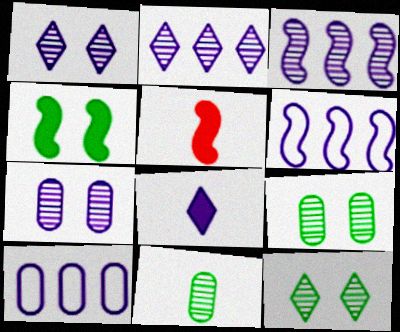[[5, 10, 12], 
[6, 7, 8]]